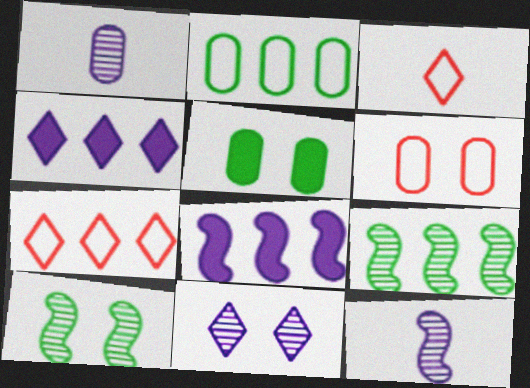[[5, 7, 12]]